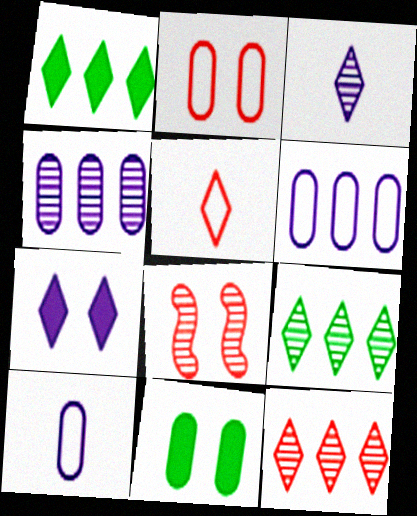[[1, 8, 10], 
[5, 7, 9]]